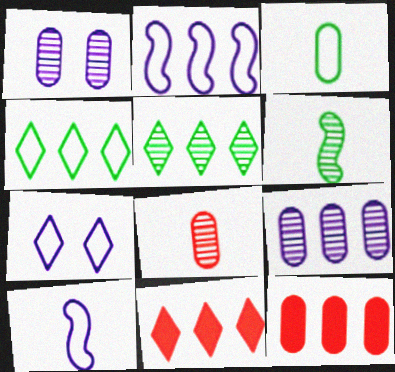[[1, 3, 12], 
[2, 5, 12], 
[6, 7, 12]]